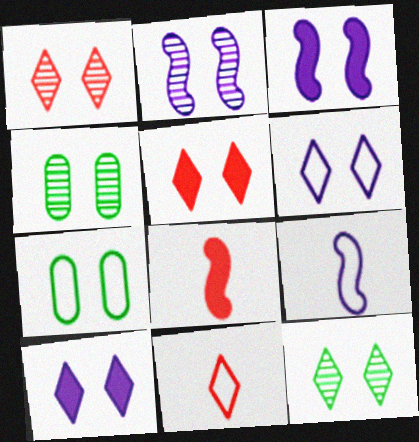[[1, 2, 4], 
[1, 3, 7], 
[2, 5, 7], 
[5, 6, 12]]